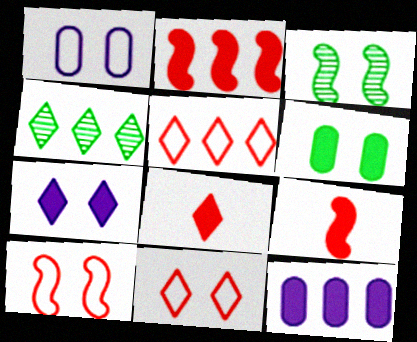[[1, 4, 9]]